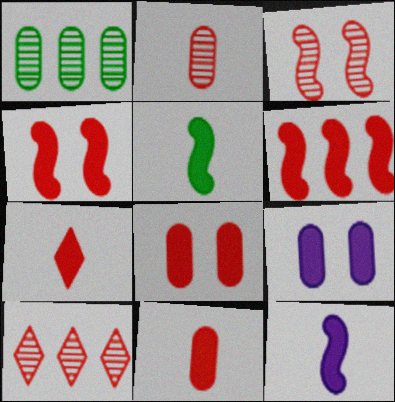[[2, 3, 10], 
[6, 7, 8]]